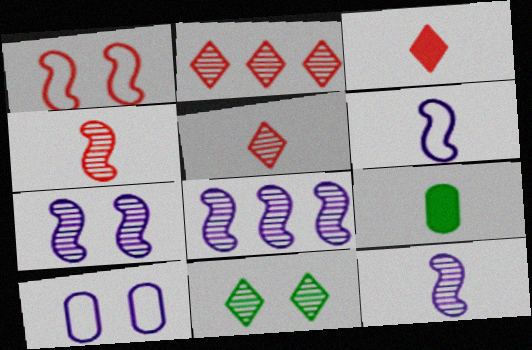[[5, 6, 9], 
[7, 8, 12]]